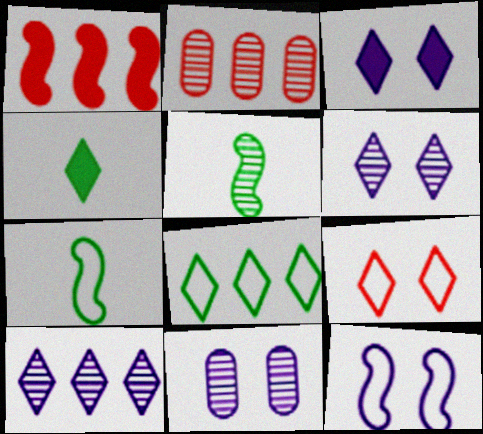[[1, 5, 12], 
[2, 3, 7], 
[2, 4, 12], 
[2, 5, 6], 
[3, 11, 12], 
[4, 9, 10]]